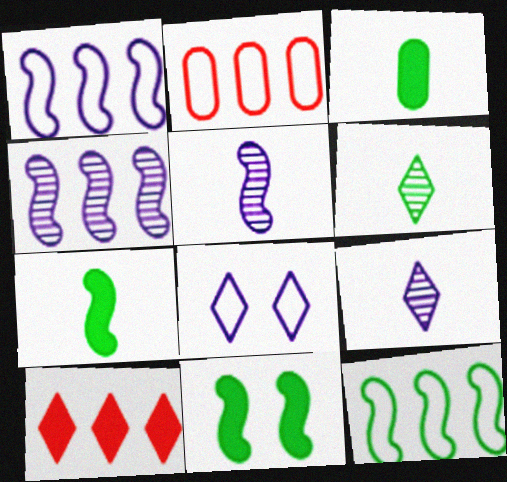[[2, 9, 11], 
[6, 8, 10]]